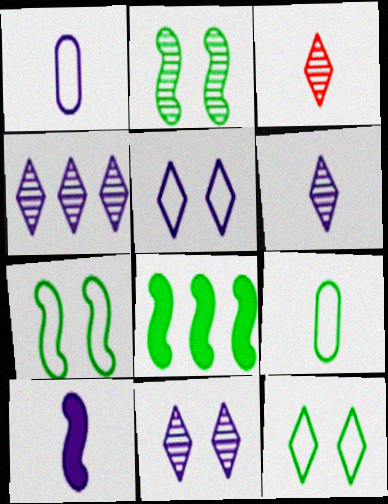[[1, 6, 10], 
[3, 9, 10], 
[4, 6, 11]]